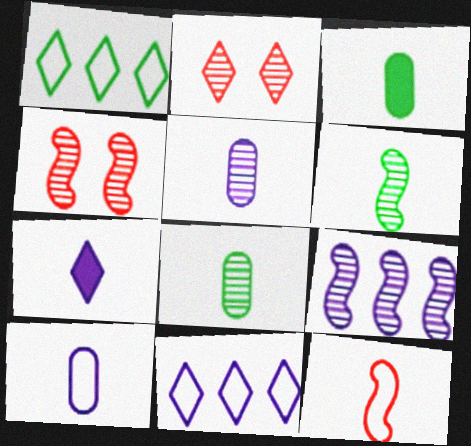[[1, 2, 7], 
[2, 8, 9], 
[3, 4, 11], 
[4, 6, 9], 
[7, 8, 12]]